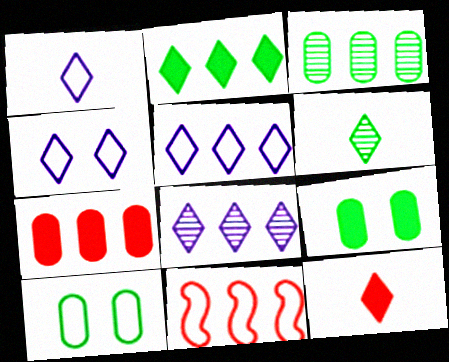[[1, 4, 5], 
[1, 6, 12], 
[1, 10, 11]]